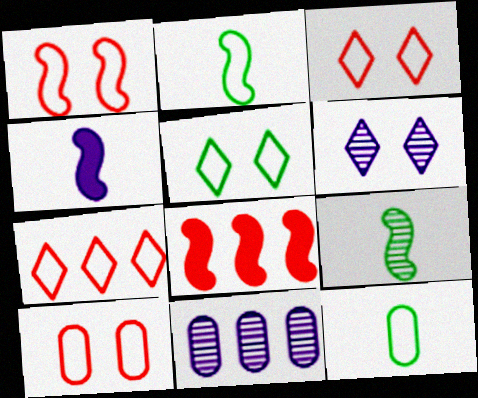[[1, 3, 10], 
[6, 8, 12]]